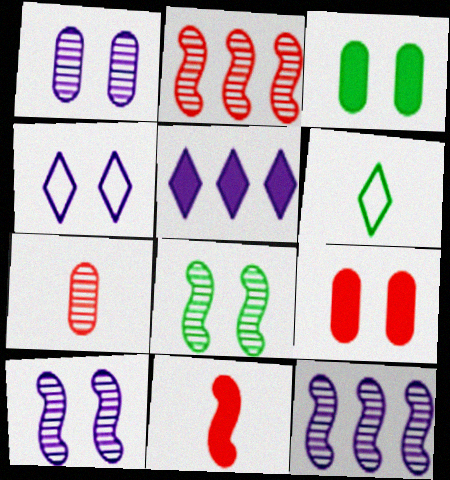[[3, 5, 11], 
[4, 8, 9], 
[6, 9, 12]]